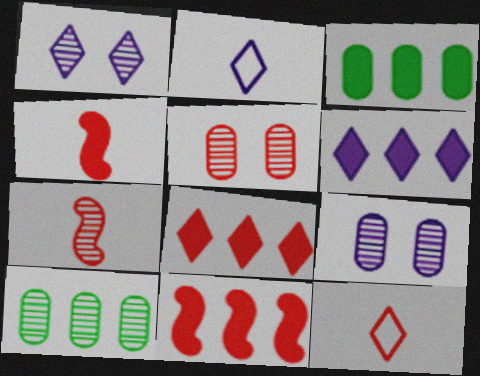[[1, 2, 6], 
[1, 7, 10], 
[3, 6, 11], 
[5, 11, 12]]